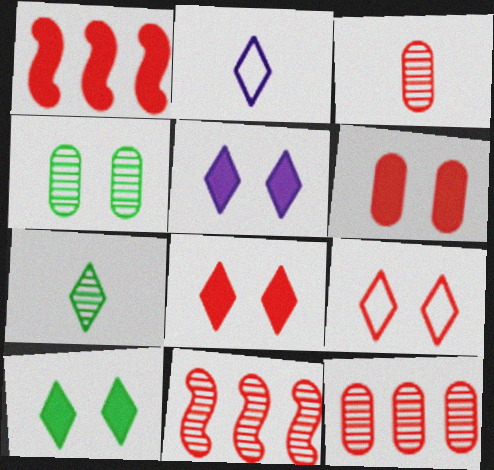[[1, 2, 4], 
[1, 3, 9], 
[5, 8, 10]]